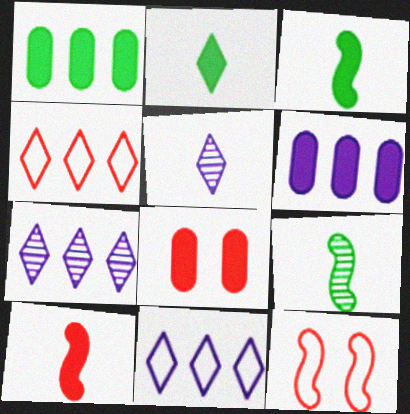[[1, 5, 12], 
[8, 9, 11]]